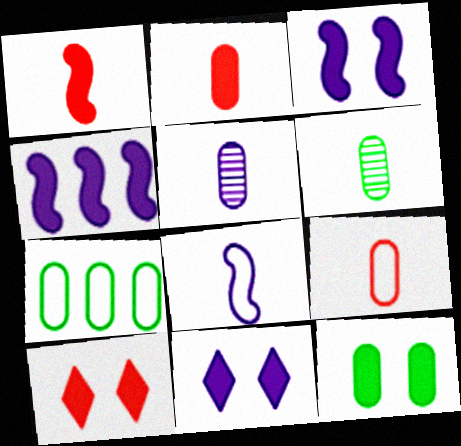[[3, 10, 12], 
[6, 7, 12]]